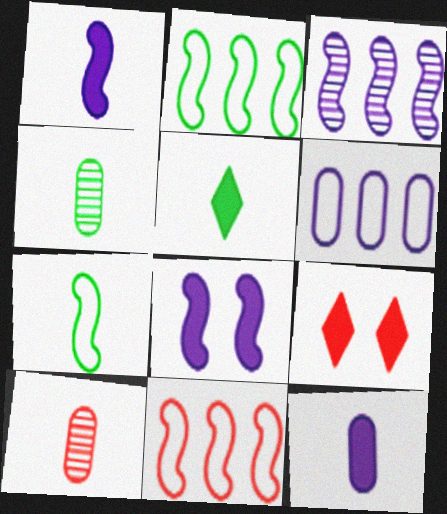[[4, 5, 7], 
[9, 10, 11]]